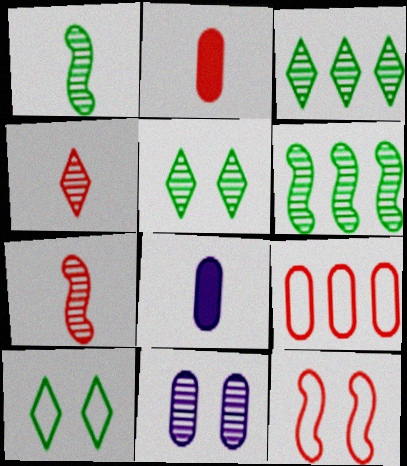[[3, 7, 11], 
[3, 8, 12], 
[4, 6, 11]]